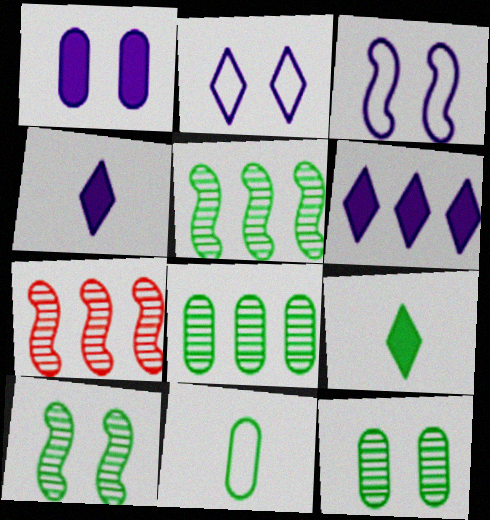[]